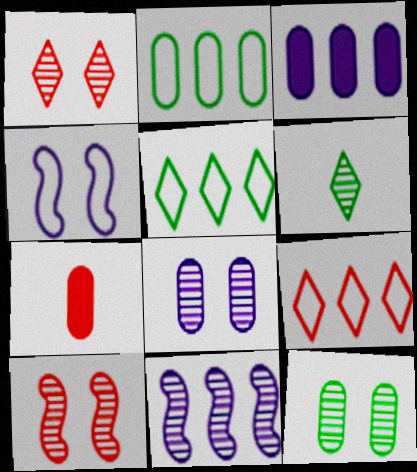[[2, 7, 8], 
[7, 9, 10]]